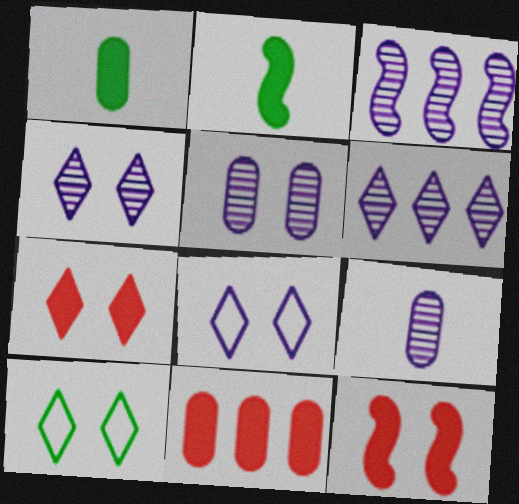[[3, 4, 9], 
[4, 7, 10], 
[5, 10, 12]]